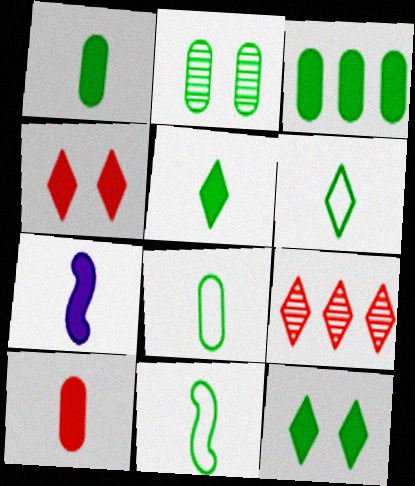[[2, 3, 8], 
[3, 4, 7], 
[5, 7, 10], 
[6, 8, 11]]